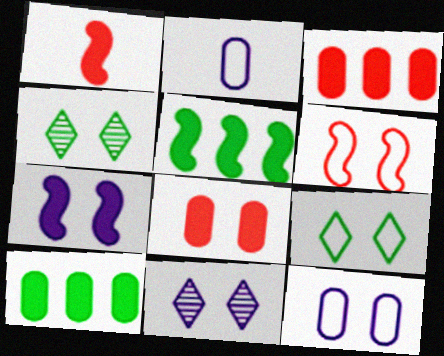[[1, 5, 7], 
[6, 9, 12], 
[7, 11, 12]]